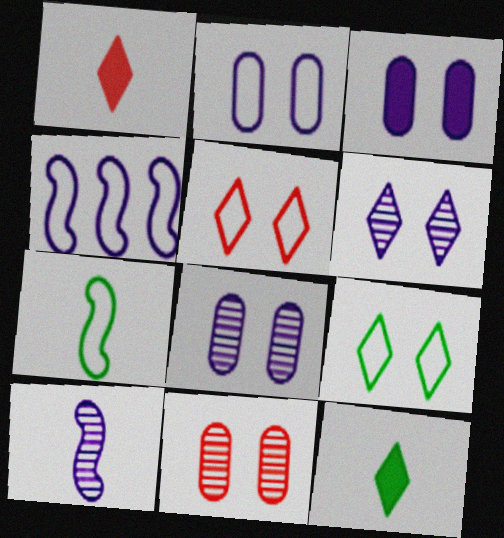[[2, 3, 8], 
[4, 11, 12]]